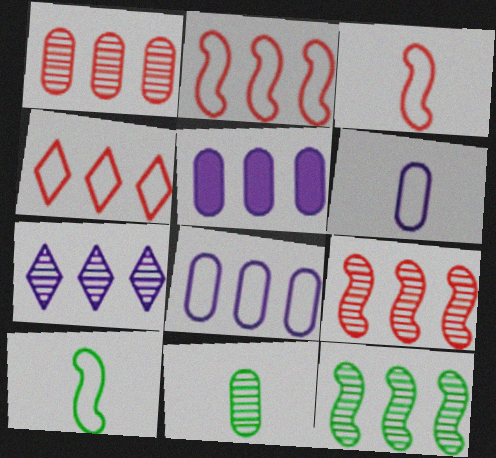[[1, 7, 12], 
[4, 5, 12]]